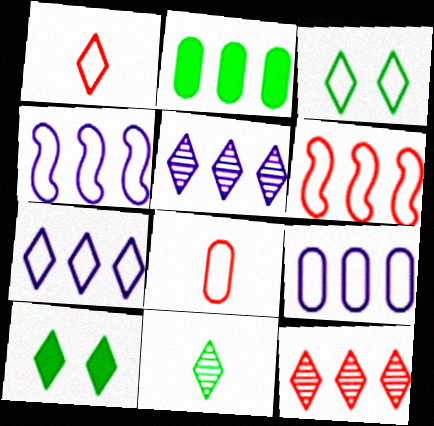[[1, 3, 7], 
[1, 5, 10], 
[2, 4, 12], 
[2, 5, 6], 
[3, 4, 8], 
[4, 7, 9]]